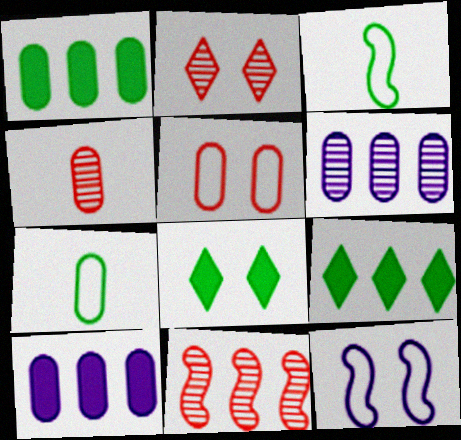[[2, 3, 10], 
[2, 4, 11], 
[4, 9, 12]]